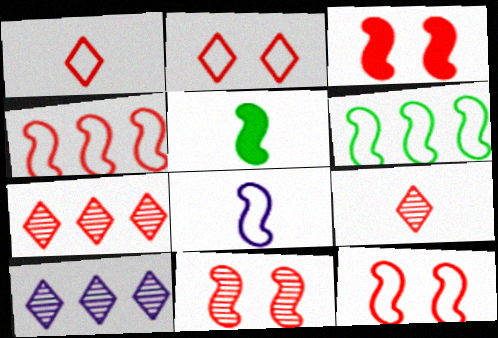[[3, 11, 12], 
[6, 8, 12]]